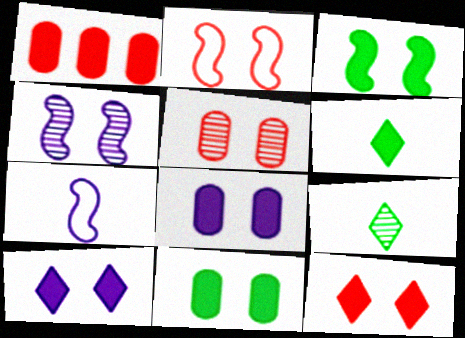[[2, 3, 4], 
[2, 5, 12], 
[3, 8, 12]]